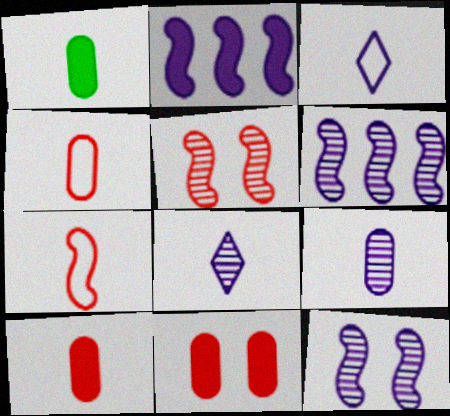[[1, 4, 9], 
[1, 7, 8]]